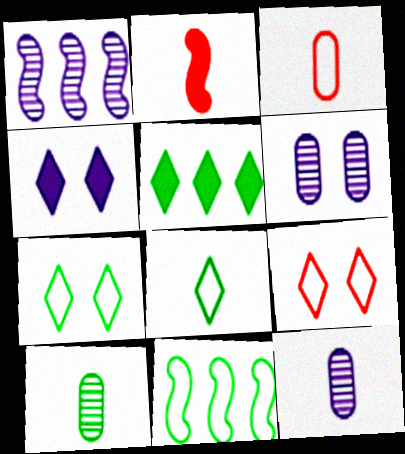[[2, 8, 12]]